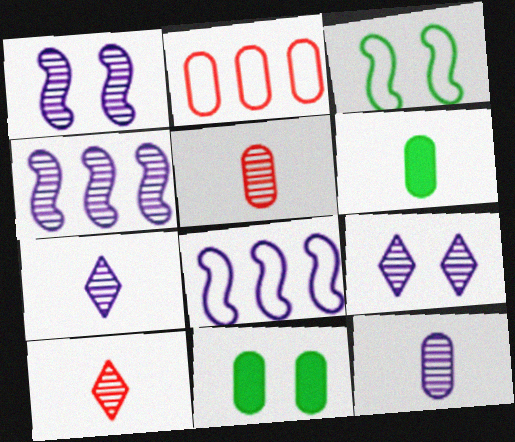[[2, 11, 12], 
[4, 9, 12], 
[8, 10, 11]]